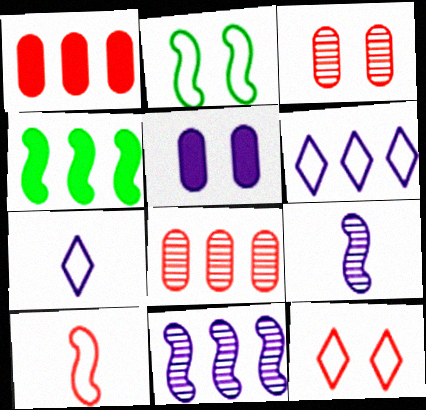[[3, 4, 7], 
[4, 6, 8], 
[5, 6, 9], 
[5, 7, 11]]